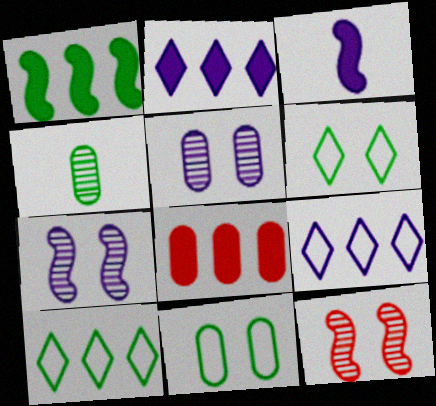[[1, 2, 8], 
[1, 4, 6], 
[3, 5, 9]]